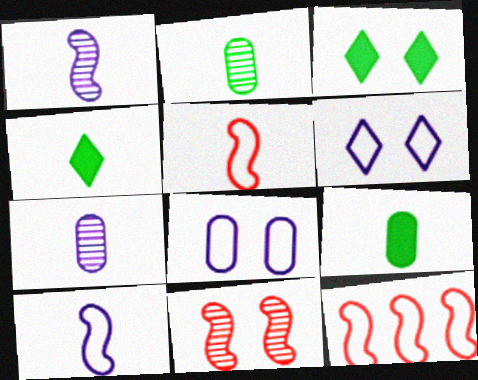[[3, 7, 12], 
[3, 8, 11], 
[4, 5, 7]]